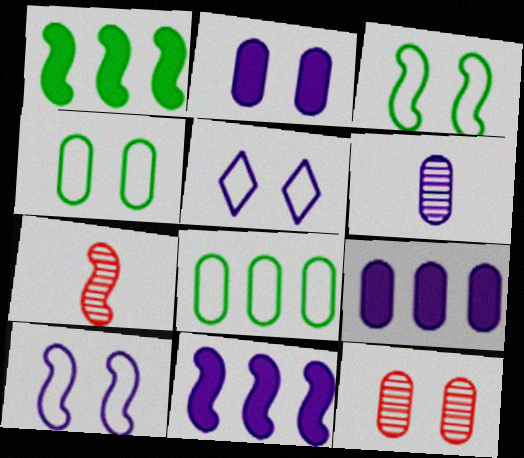[[1, 7, 10], 
[2, 4, 12], 
[3, 7, 11], 
[5, 6, 11]]